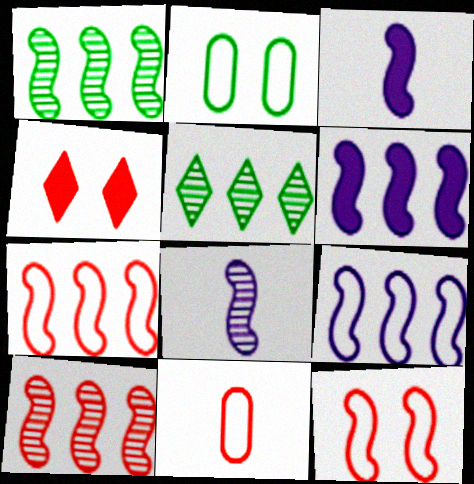[[1, 3, 12], 
[1, 6, 7], 
[4, 10, 11]]